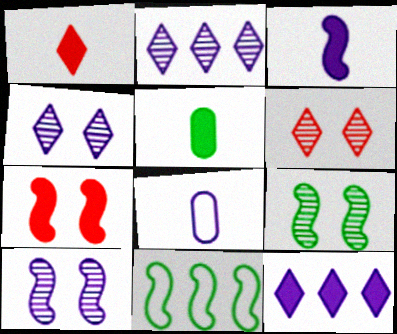[[1, 3, 5], 
[5, 7, 12], 
[8, 10, 12]]